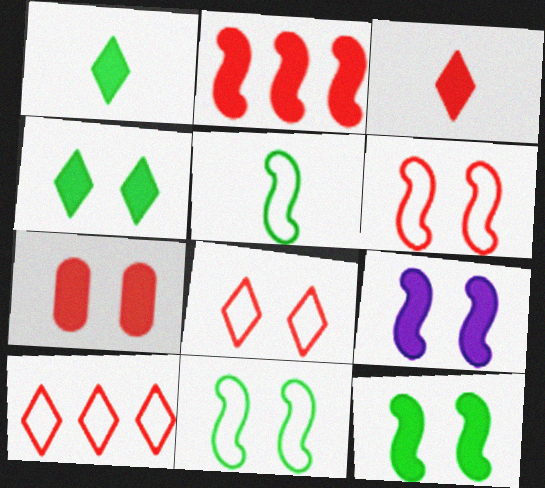[[2, 3, 7], 
[4, 7, 9]]